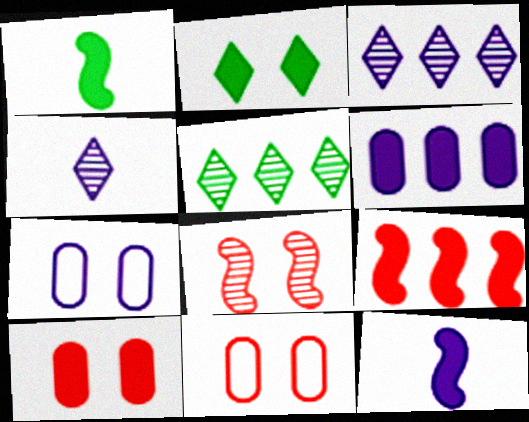[[1, 3, 11], 
[2, 7, 8], 
[3, 7, 12], 
[5, 11, 12]]